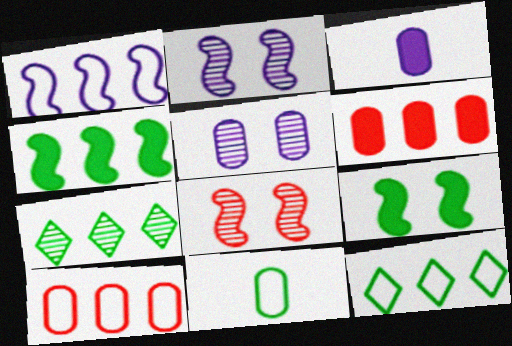[[1, 6, 7], 
[1, 10, 12], 
[3, 8, 12], 
[5, 6, 11], 
[7, 9, 11]]